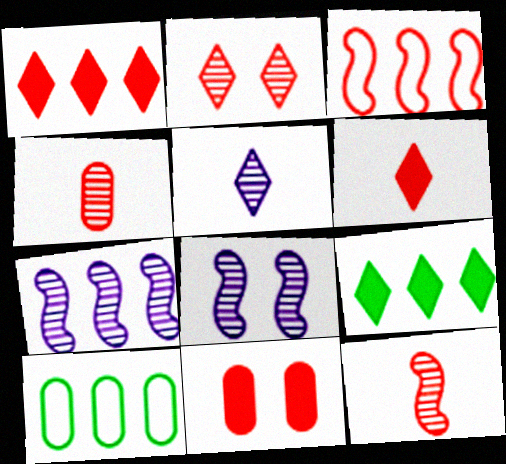[[1, 7, 10], 
[6, 8, 10]]